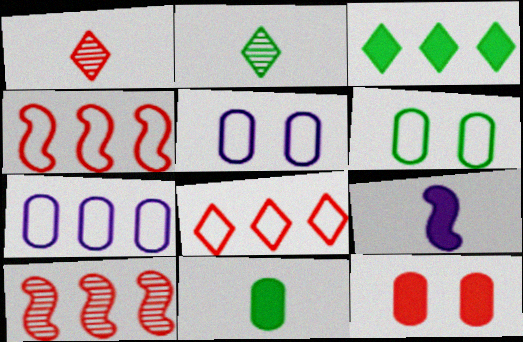[[1, 4, 12], 
[3, 7, 10], 
[3, 9, 12]]